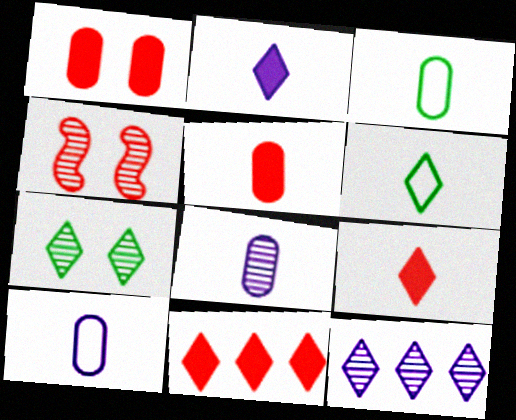[[3, 5, 8]]